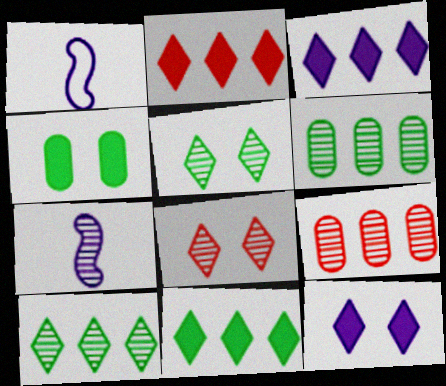[[2, 3, 11], 
[5, 7, 9], 
[6, 7, 8]]